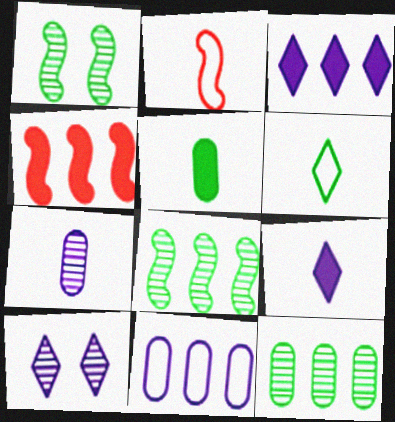[]